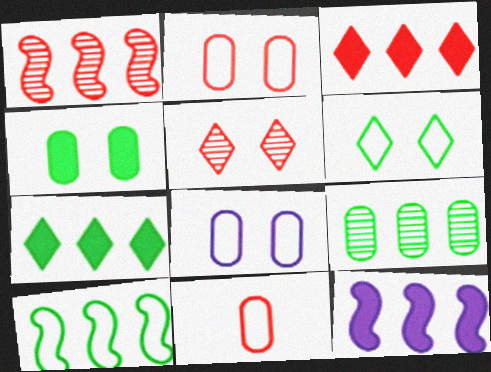[[1, 10, 12], 
[7, 9, 10]]